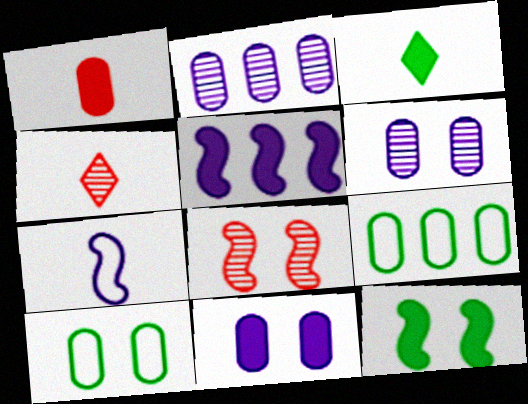[[1, 2, 10], 
[1, 6, 9], 
[4, 5, 10]]